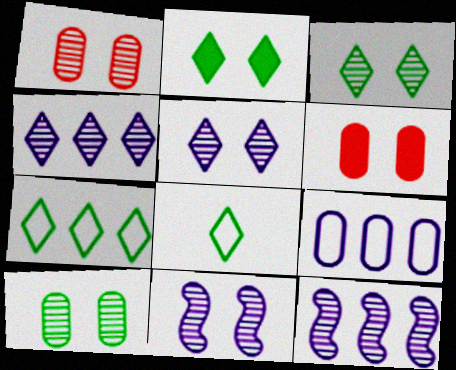[[1, 3, 11], 
[6, 8, 12]]